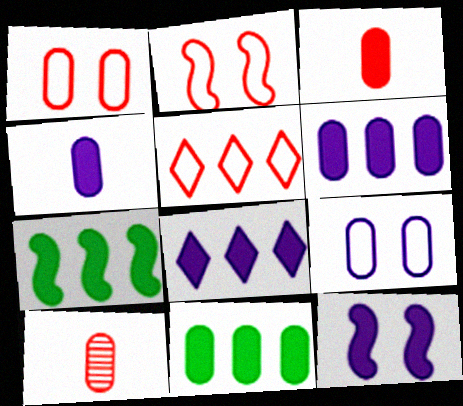[[4, 8, 12], 
[9, 10, 11]]